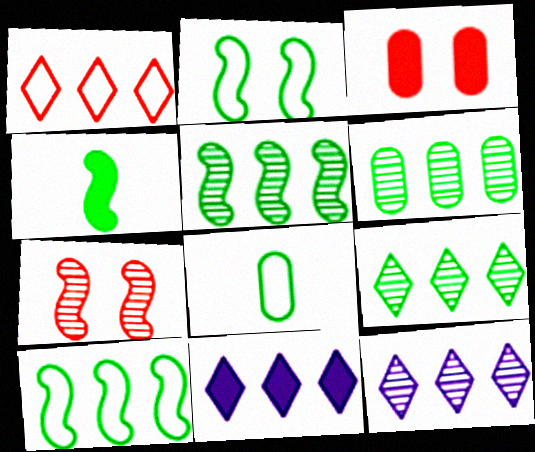[[1, 9, 11], 
[2, 4, 5], 
[3, 4, 11], 
[5, 6, 9], 
[7, 8, 11]]